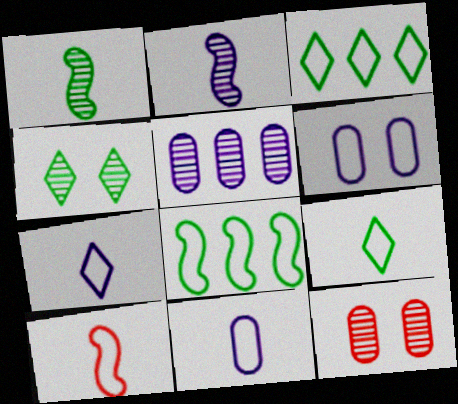[[3, 6, 10], 
[9, 10, 11]]